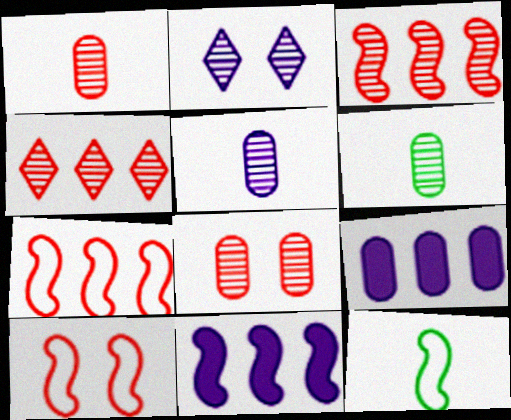[[1, 5, 6], 
[2, 3, 6]]